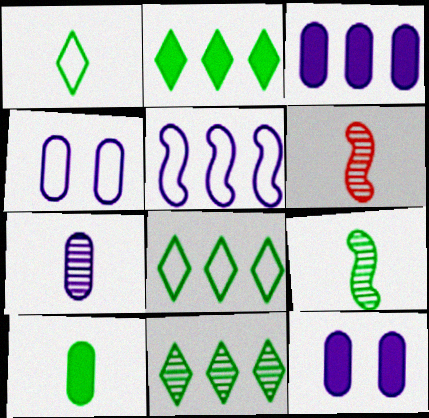[[1, 9, 10], 
[2, 4, 6], 
[2, 8, 11], 
[3, 4, 7], 
[6, 8, 12]]